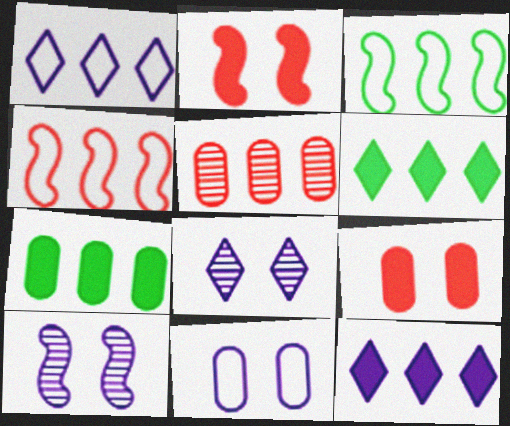[[3, 5, 12]]